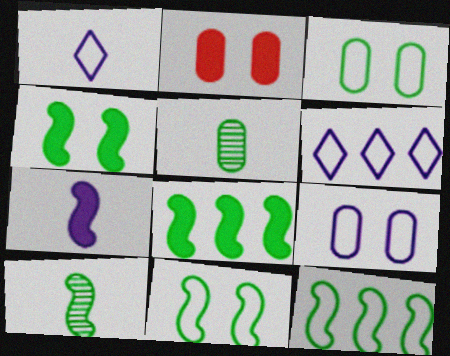[[2, 6, 10], 
[4, 10, 12], 
[8, 10, 11]]